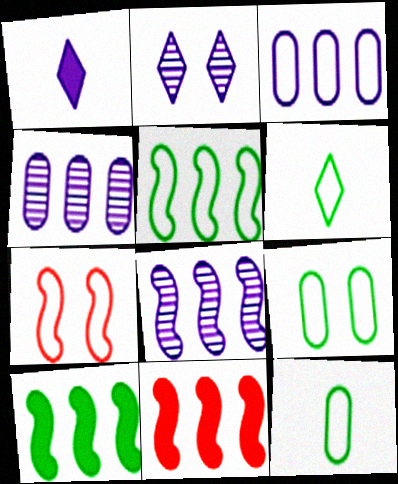[[2, 11, 12], 
[3, 6, 7], 
[5, 6, 9], 
[5, 8, 11]]